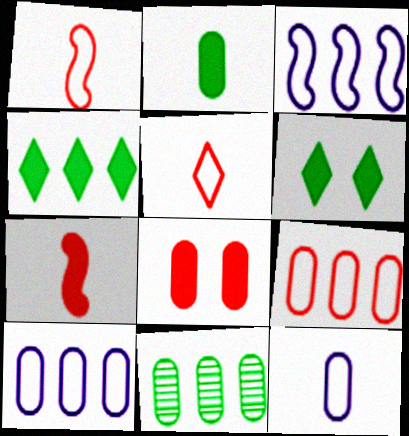[[8, 11, 12]]